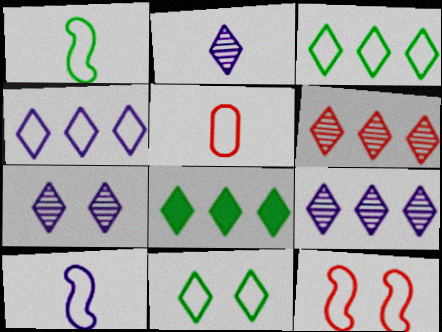[[2, 7, 9], 
[4, 6, 8]]